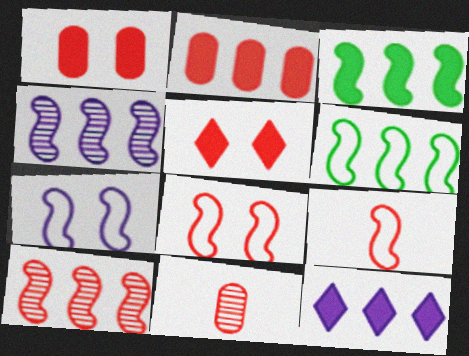[[2, 3, 12], 
[6, 7, 9]]